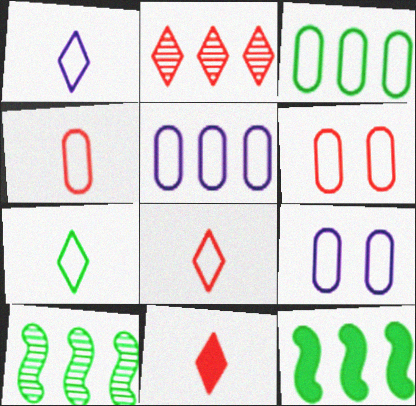[[1, 7, 8], 
[2, 5, 12], 
[3, 4, 9], 
[9, 10, 11]]